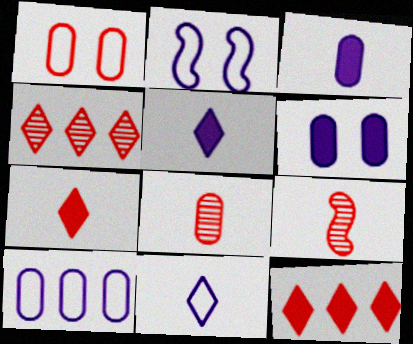[[1, 9, 12], 
[2, 10, 11]]